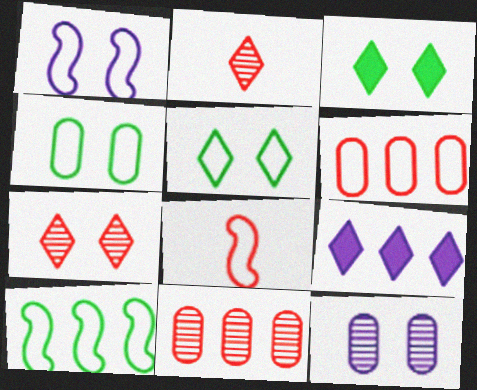[[1, 8, 10], 
[2, 5, 9], 
[9, 10, 11]]